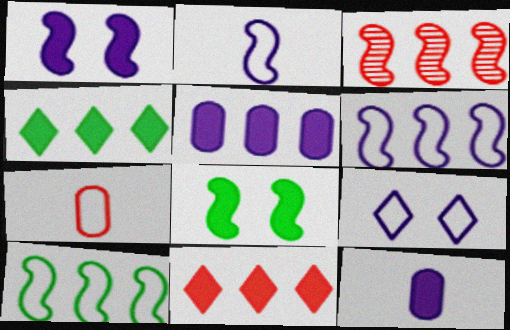[[2, 3, 8], 
[7, 9, 10], 
[8, 11, 12]]